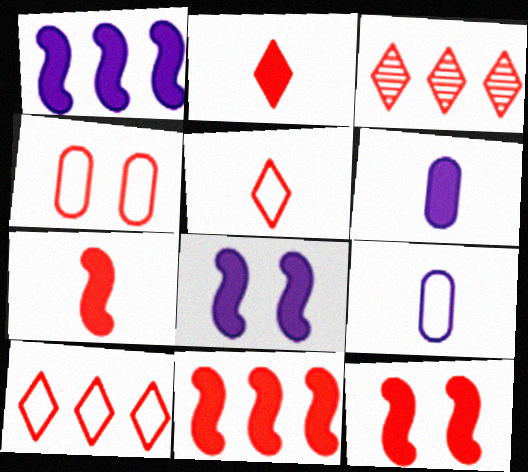[[3, 4, 7], 
[7, 11, 12]]